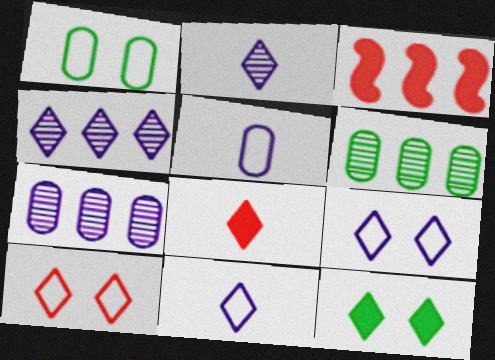[[1, 2, 3]]